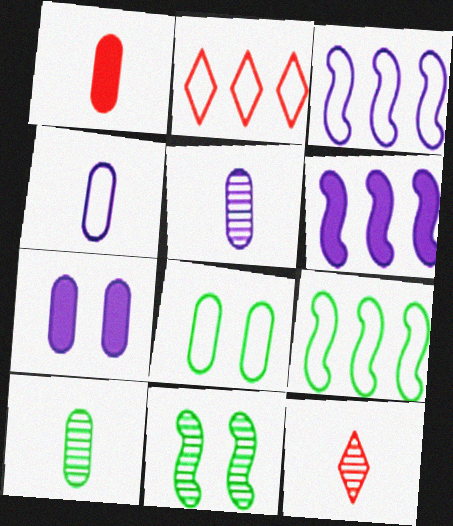[[1, 4, 10], 
[6, 8, 12], 
[7, 9, 12]]